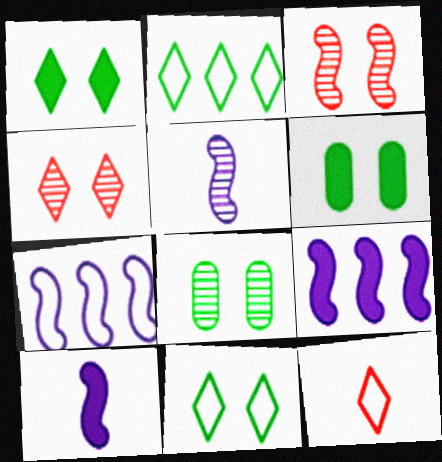[[8, 9, 12]]